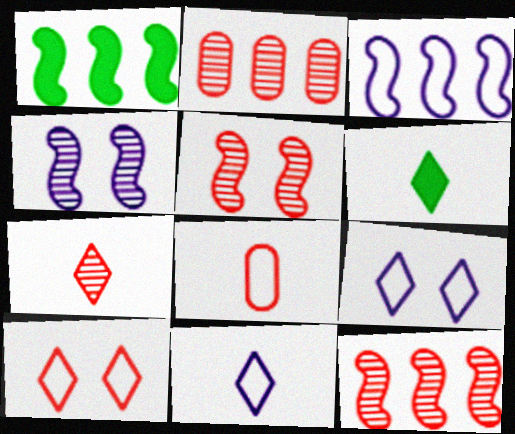[[1, 3, 12], 
[2, 5, 7], 
[6, 7, 11]]